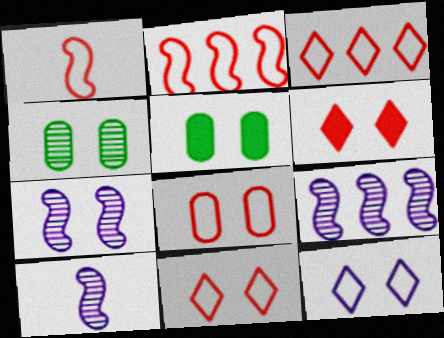[[1, 3, 8], 
[3, 5, 10], 
[5, 7, 11], 
[7, 9, 10]]